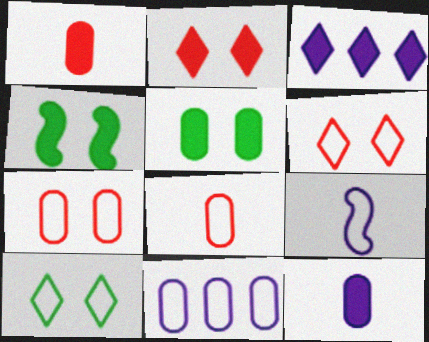[[1, 3, 4]]